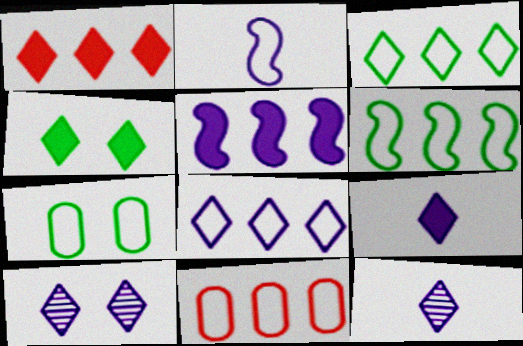[[1, 4, 9], 
[6, 8, 11], 
[8, 9, 10]]